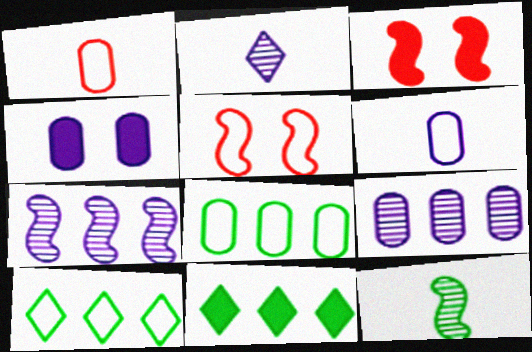[[2, 3, 8], 
[4, 6, 9], 
[5, 6, 10]]